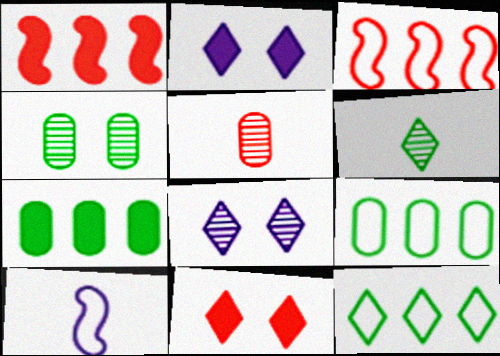[[3, 5, 11]]